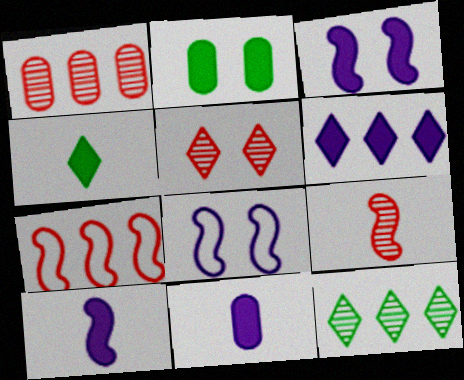[[1, 4, 8], 
[1, 5, 9], 
[2, 5, 8], 
[3, 6, 11]]